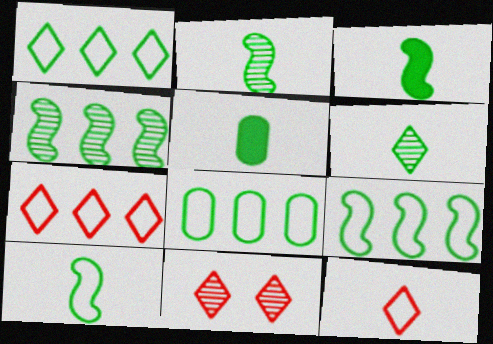[[1, 8, 9], 
[2, 3, 10], 
[5, 6, 10]]